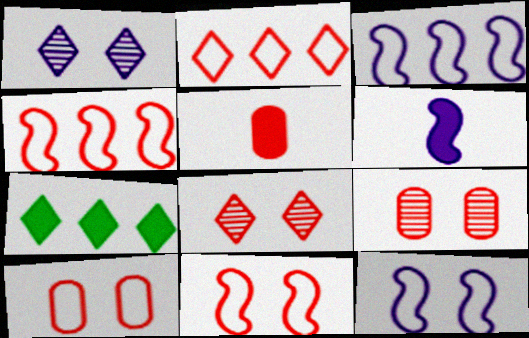[[4, 5, 8]]